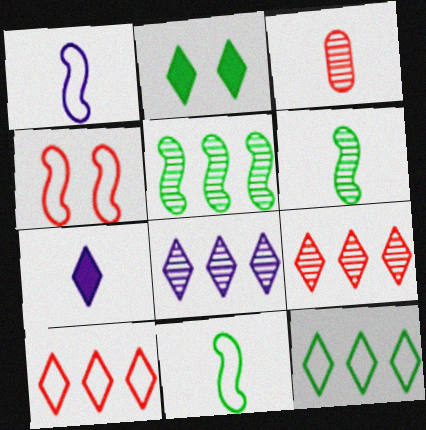[[3, 7, 11]]